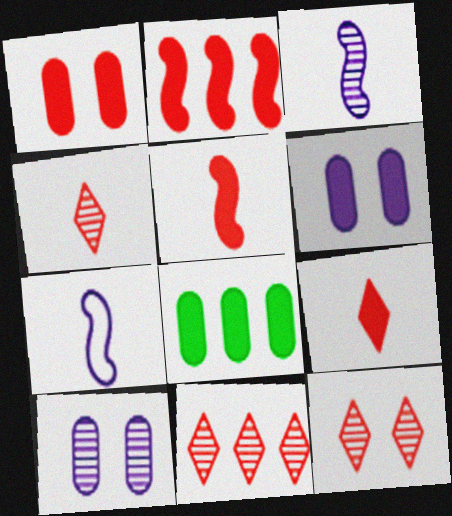[[1, 2, 9], 
[4, 11, 12], 
[7, 8, 12]]